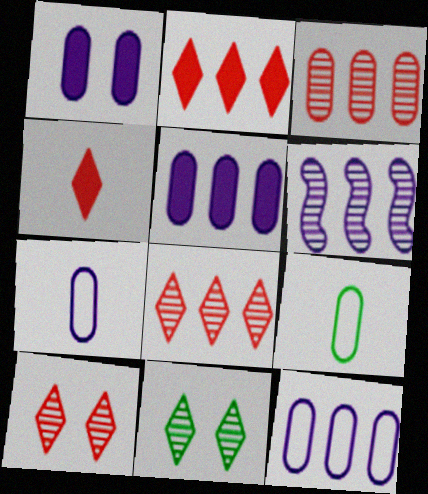[[1, 3, 9]]